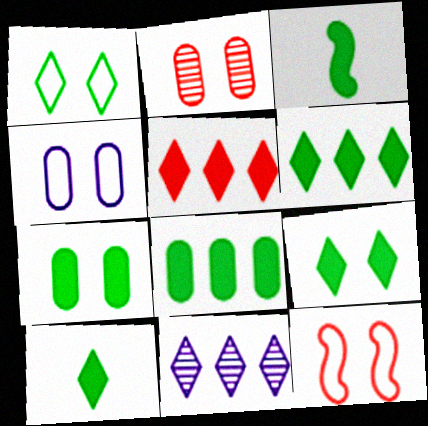[[1, 4, 12], 
[2, 4, 7], 
[3, 6, 7], 
[3, 8, 9], 
[6, 9, 10]]